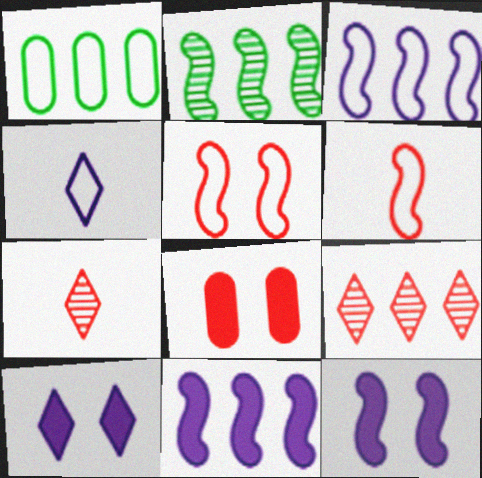[[1, 4, 5], 
[1, 7, 12], 
[1, 9, 11], 
[2, 4, 8], 
[2, 6, 12], 
[6, 8, 9]]